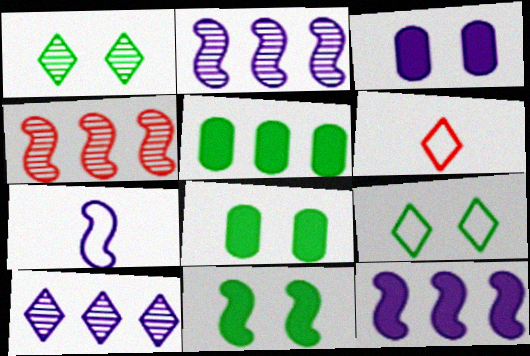[[2, 6, 8], 
[3, 7, 10], 
[4, 7, 11]]